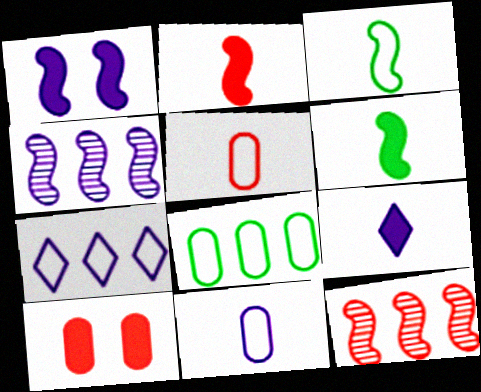[[1, 3, 12]]